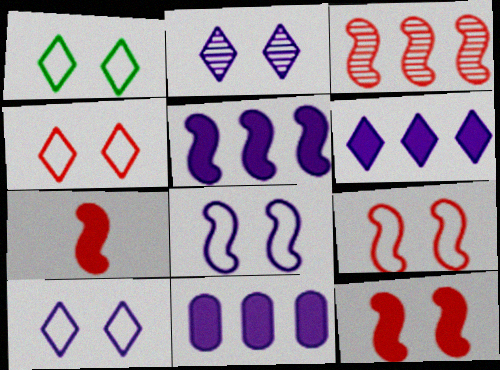[[1, 4, 10], 
[3, 7, 9], 
[5, 6, 11]]